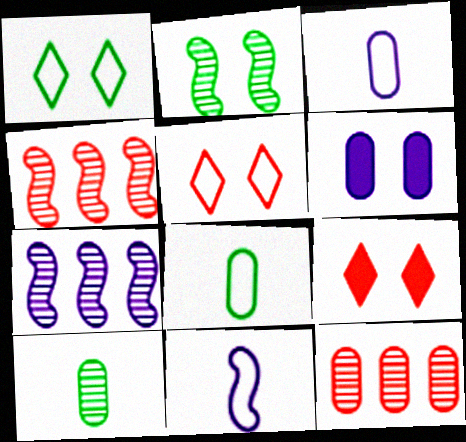[[2, 5, 6], 
[6, 8, 12], 
[7, 8, 9]]